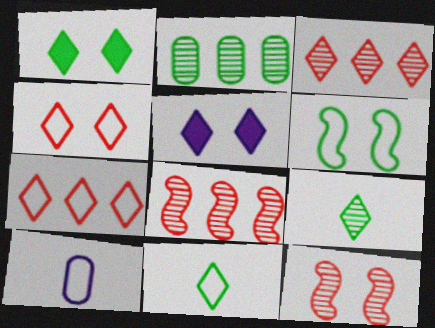[[1, 8, 10], 
[3, 5, 11], 
[5, 7, 9], 
[6, 7, 10]]